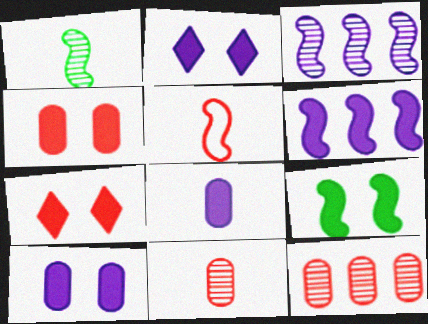[[2, 4, 9], 
[2, 6, 8], 
[3, 5, 9], 
[5, 7, 12], 
[7, 9, 10]]